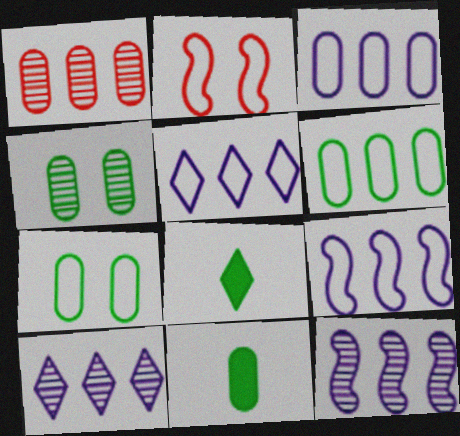[[2, 10, 11], 
[3, 5, 9], 
[4, 6, 11]]